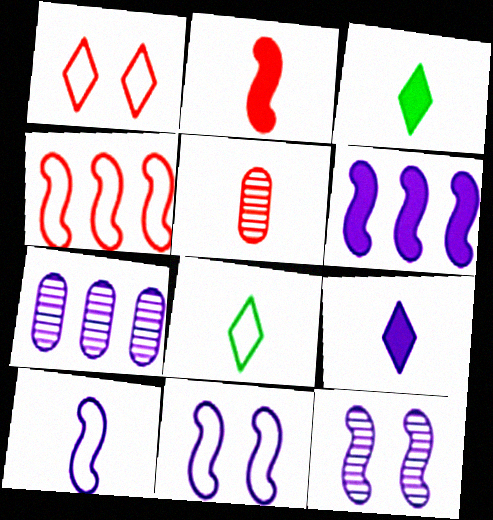[[3, 5, 10], 
[6, 10, 12], 
[7, 9, 11]]